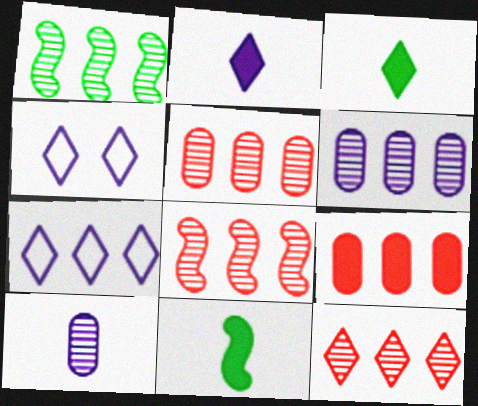[[1, 6, 12], 
[1, 7, 9], 
[3, 4, 12], 
[4, 5, 11], 
[5, 8, 12]]